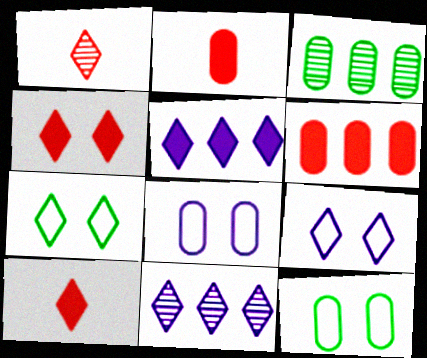[[1, 5, 7], 
[2, 3, 8], 
[7, 10, 11]]